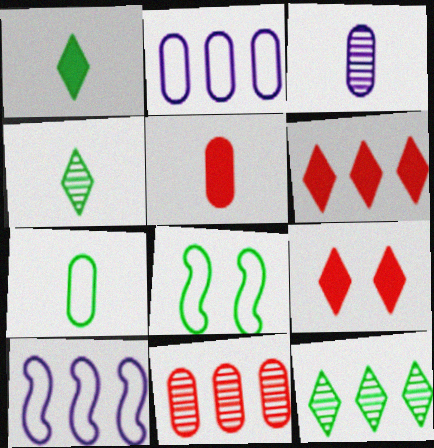[[3, 5, 7], 
[3, 6, 8]]